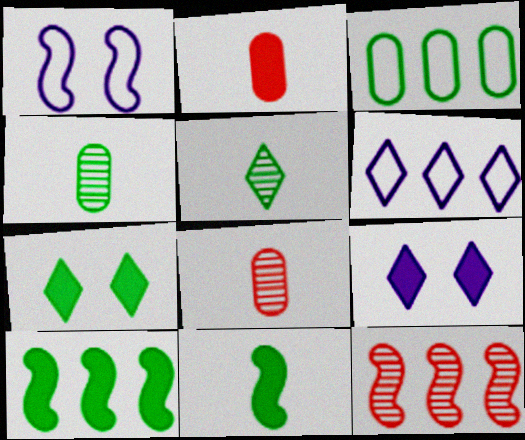[[1, 11, 12], 
[2, 9, 10]]